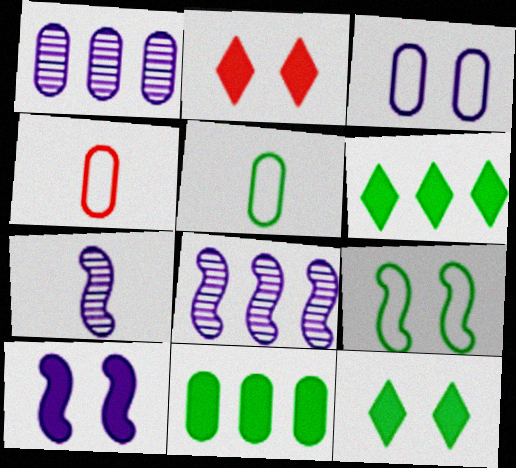[[2, 5, 8], 
[4, 8, 12]]